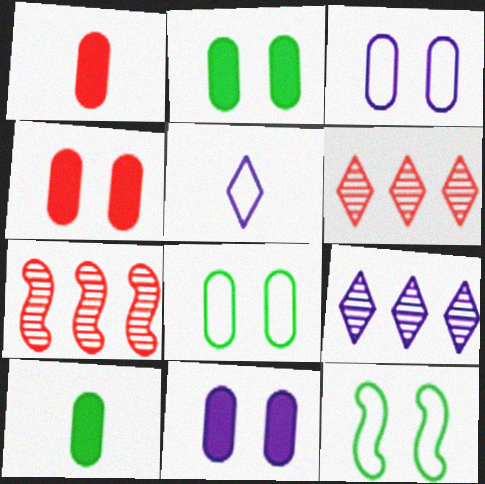[[1, 9, 12], 
[2, 4, 11], 
[2, 5, 7]]